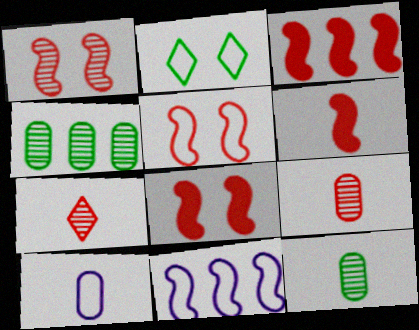[[1, 5, 8], 
[3, 6, 8]]